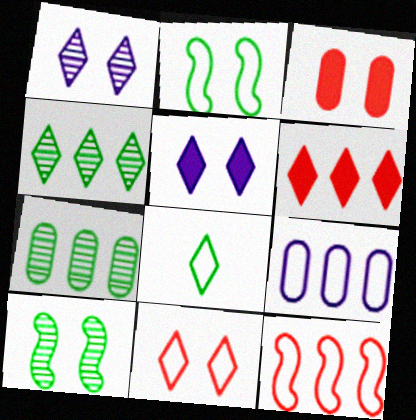[[1, 2, 3], 
[1, 6, 8]]